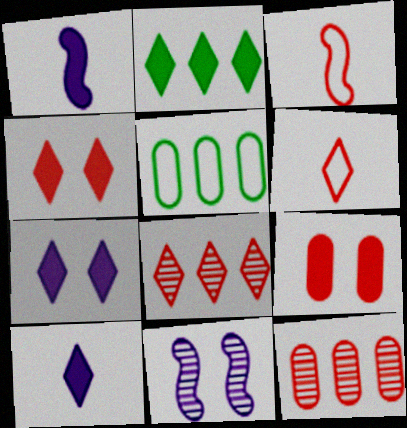[[1, 2, 9], 
[2, 4, 10], 
[3, 4, 12], 
[3, 8, 9], 
[4, 6, 8]]